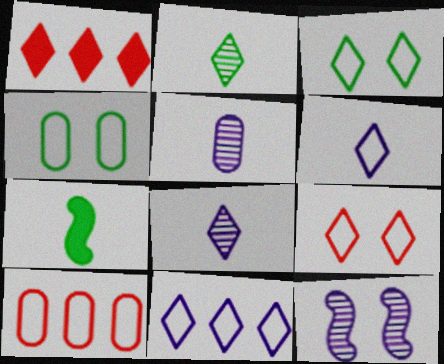[[1, 3, 8]]